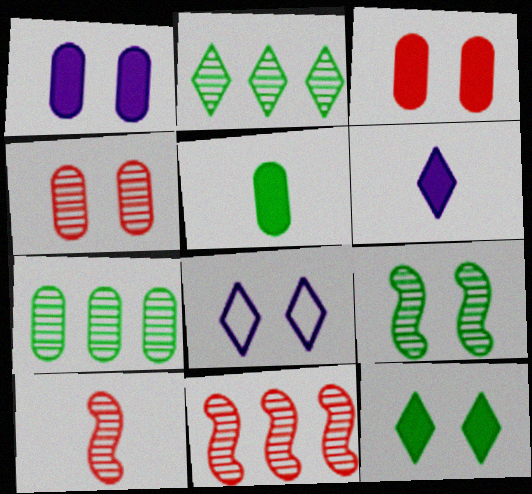[[3, 8, 9], 
[5, 8, 11]]